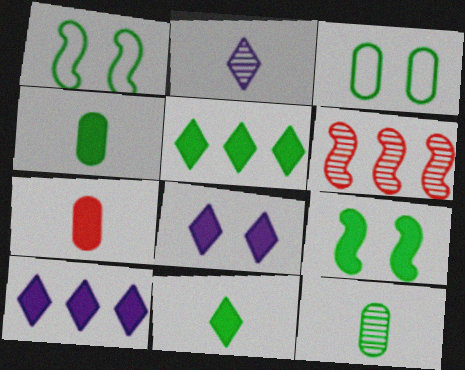[[1, 5, 12], 
[4, 5, 9], 
[7, 9, 10]]